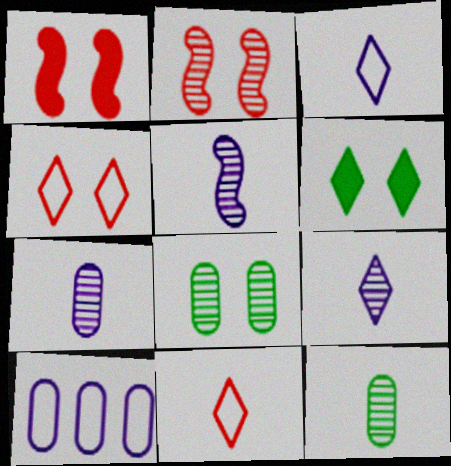[[5, 7, 9]]